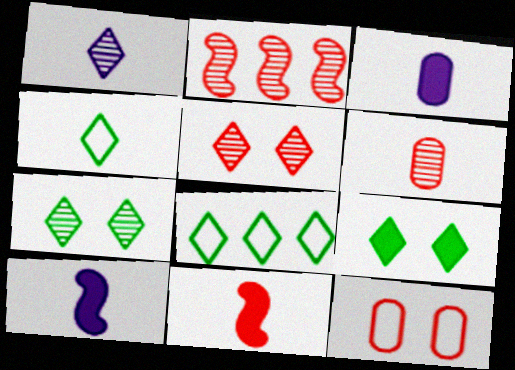[[2, 5, 6], 
[4, 6, 10]]